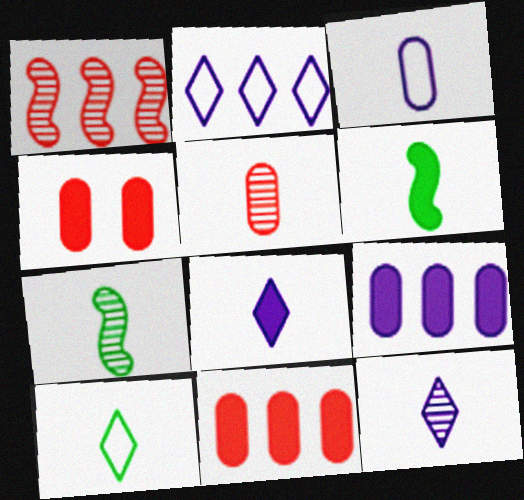[[2, 4, 7], 
[5, 7, 12]]